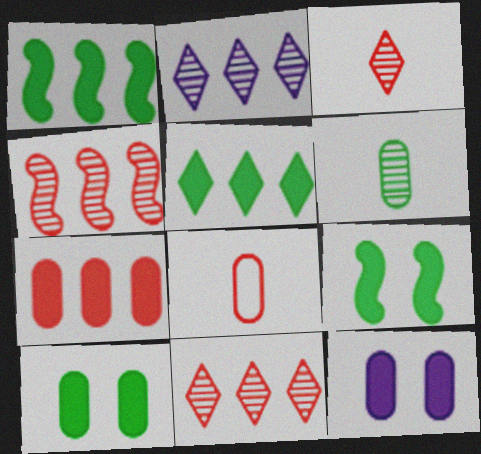[[2, 8, 9]]